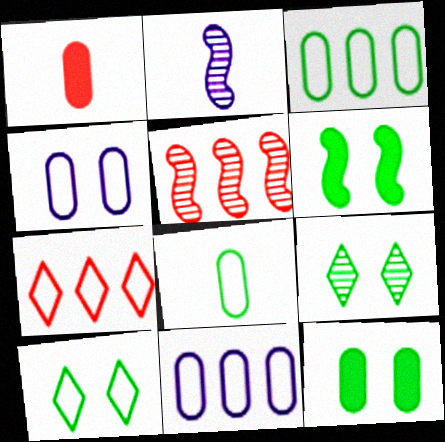[[2, 7, 12]]